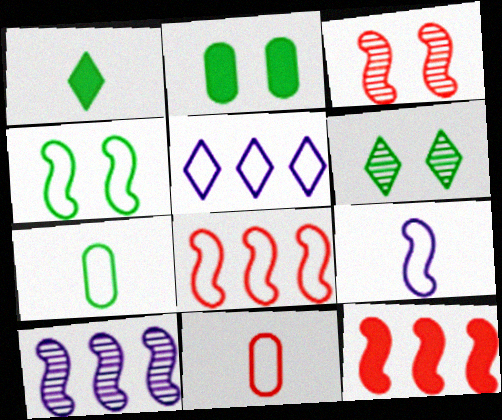[[2, 4, 6], 
[4, 5, 11], 
[4, 8, 9]]